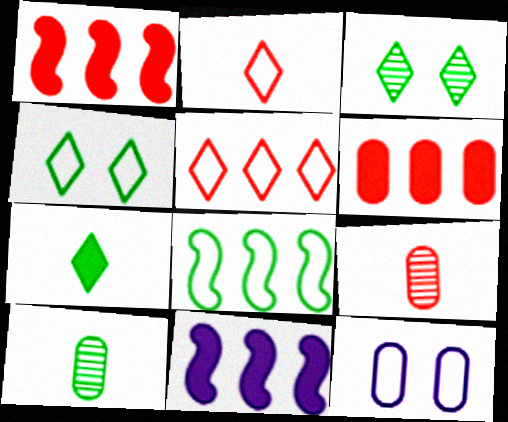[[2, 8, 12], 
[4, 9, 11], 
[6, 10, 12]]